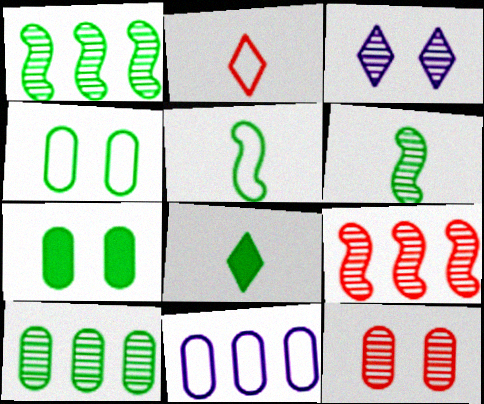[[1, 4, 8]]